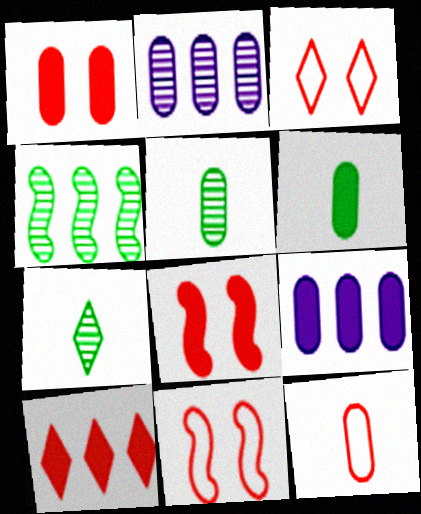[[1, 6, 9], 
[7, 9, 11]]